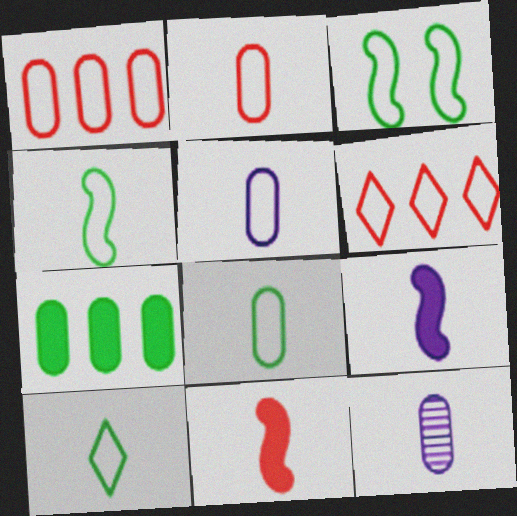[[2, 5, 8], 
[3, 5, 6], 
[4, 8, 10], 
[10, 11, 12]]